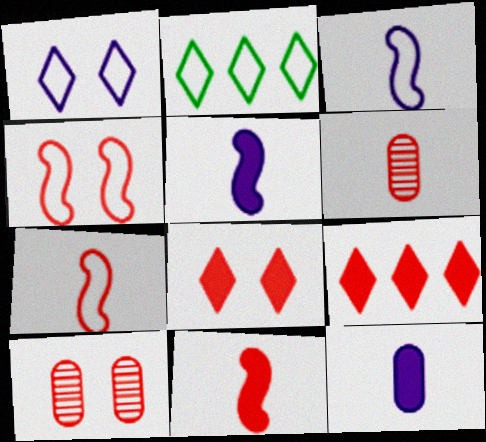[[2, 5, 10], 
[4, 6, 9], 
[4, 8, 10], 
[7, 9, 10]]